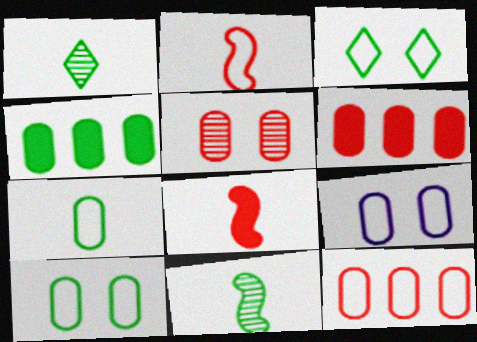[[3, 4, 11], 
[7, 9, 12]]